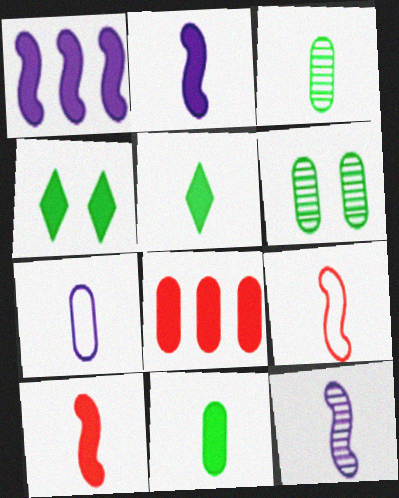[[2, 4, 8], 
[6, 7, 8]]